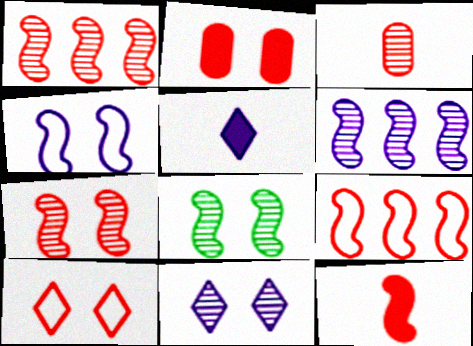[[2, 7, 10], 
[7, 9, 12]]